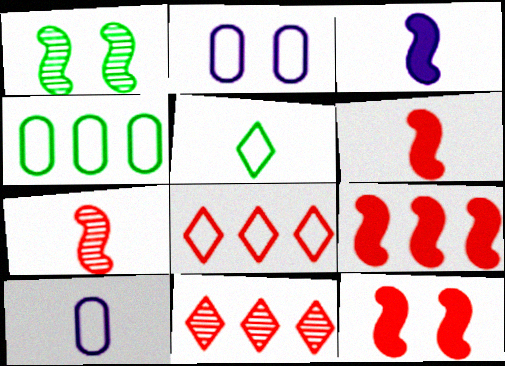[[6, 9, 12]]